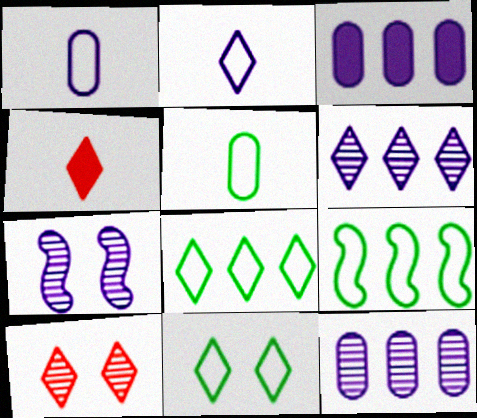[[2, 3, 7], 
[4, 6, 11], 
[5, 9, 11]]